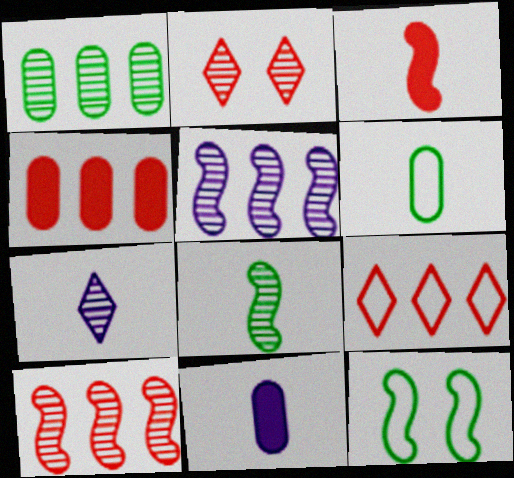[[3, 5, 12], 
[3, 6, 7], 
[4, 7, 12], 
[4, 9, 10]]